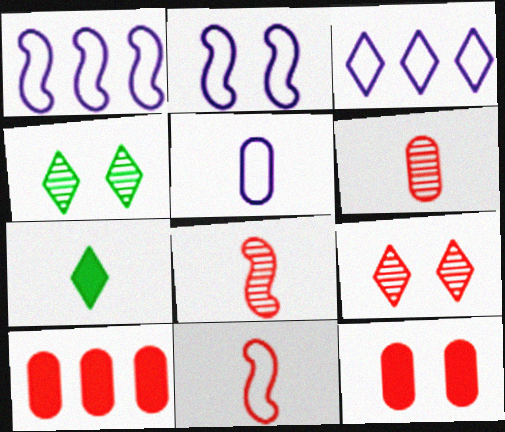[[2, 3, 5], 
[2, 4, 12], 
[3, 7, 9], 
[5, 7, 8], 
[9, 10, 11]]